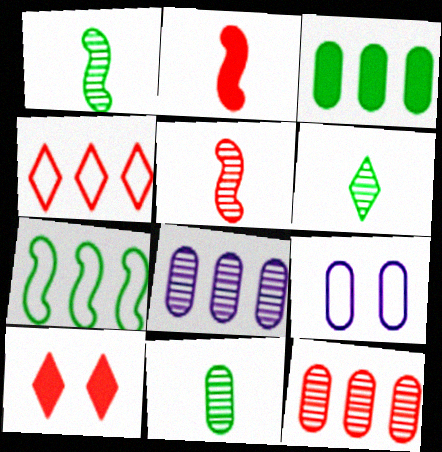[[1, 6, 11]]